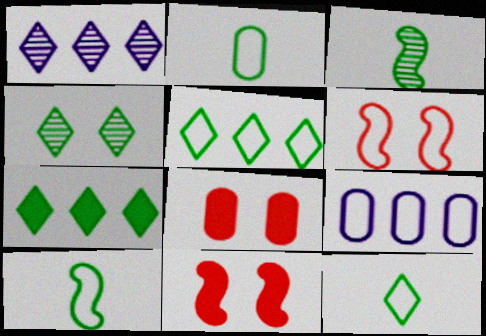[[1, 2, 11], 
[1, 8, 10], 
[2, 10, 12], 
[4, 7, 12], 
[6, 9, 12]]